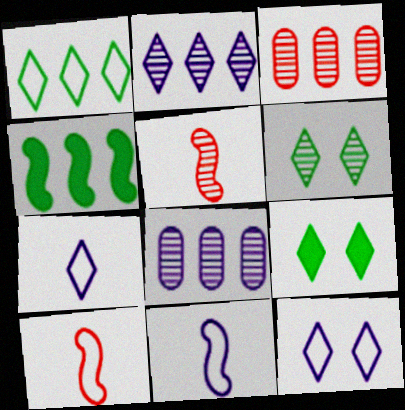[[3, 9, 11], 
[5, 6, 8], 
[8, 9, 10]]